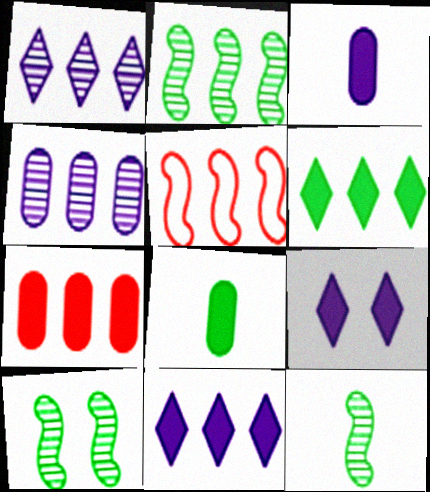[[2, 10, 12], 
[4, 5, 6]]